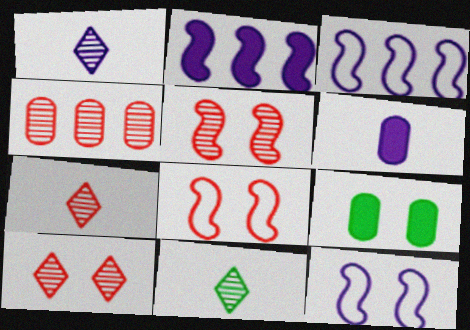[[1, 7, 11], 
[3, 7, 9], 
[4, 5, 7], 
[9, 10, 12]]